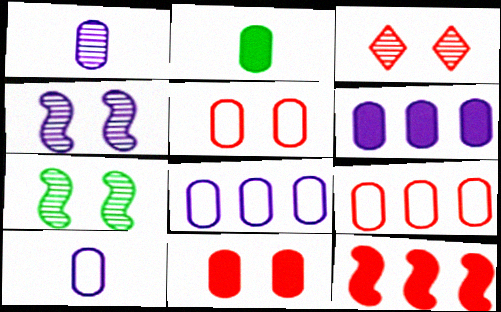[[2, 6, 11]]